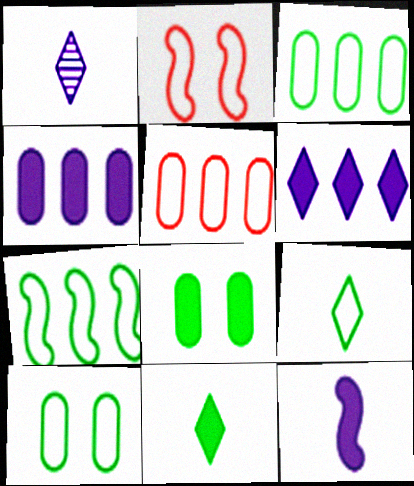[[7, 9, 10]]